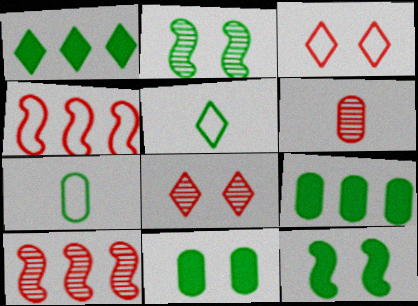[[1, 2, 7], 
[2, 5, 9], 
[6, 8, 10]]